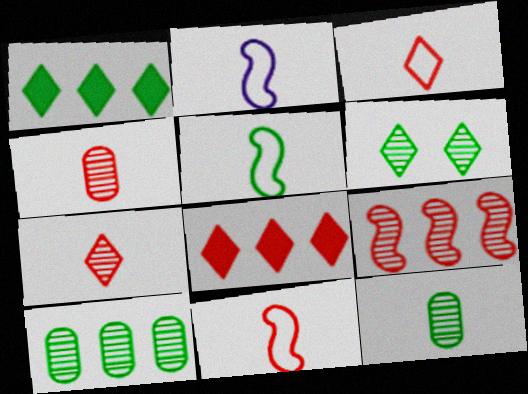[[2, 5, 11]]